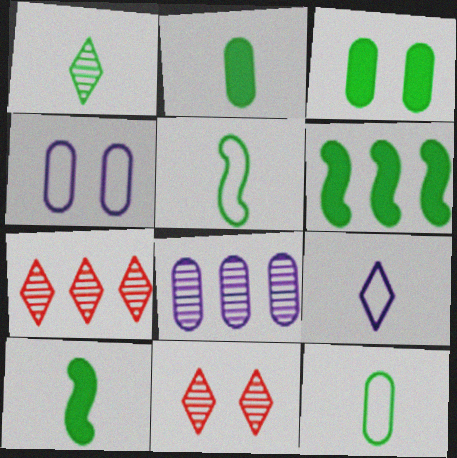[[1, 2, 5], 
[1, 10, 12], 
[4, 7, 10]]